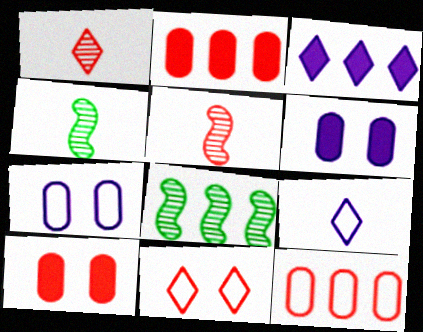[[2, 5, 11], 
[3, 8, 12], 
[8, 9, 10]]